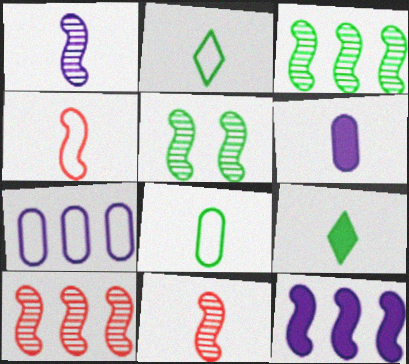[[1, 5, 10], 
[2, 6, 11], 
[4, 5, 12]]